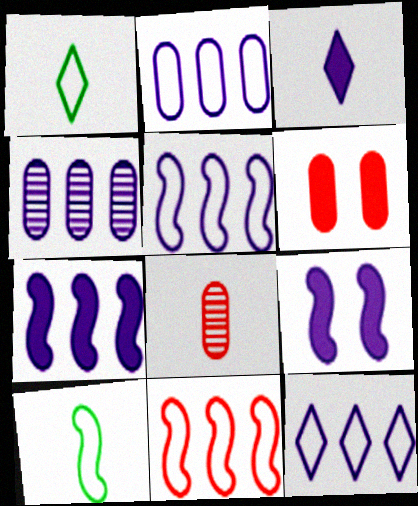[[2, 5, 12], 
[3, 8, 10], 
[4, 7, 12]]